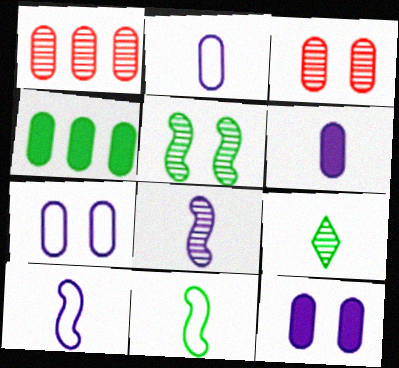[[2, 3, 4]]